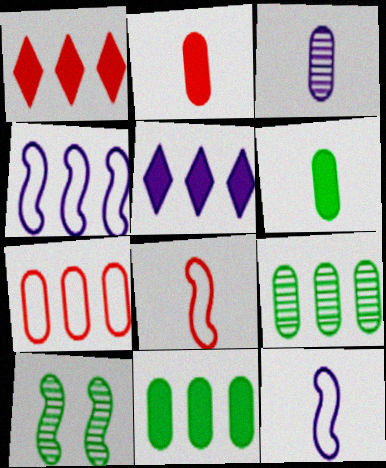[[1, 4, 9]]